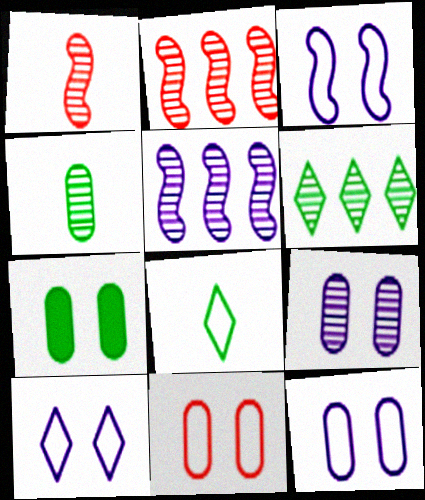[[1, 6, 9], 
[3, 10, 12], 
[7, 9, 11]]